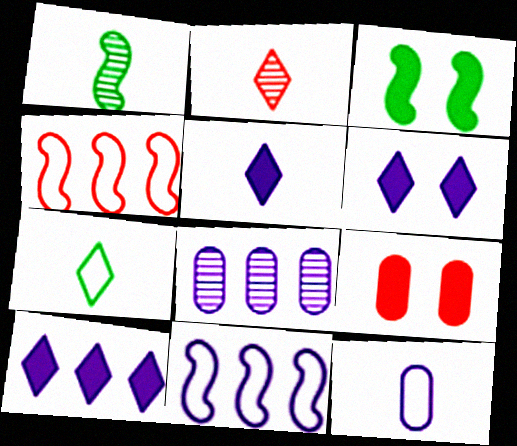[[2, 4, 9], 
[2, 5, 7], 
[3, 6, 9], 
[5, 6, 10], 
[8, 10, 11]]